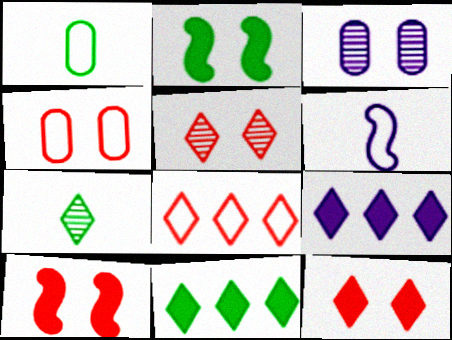[[3, 6, 9], 
[4, 5, 10]]